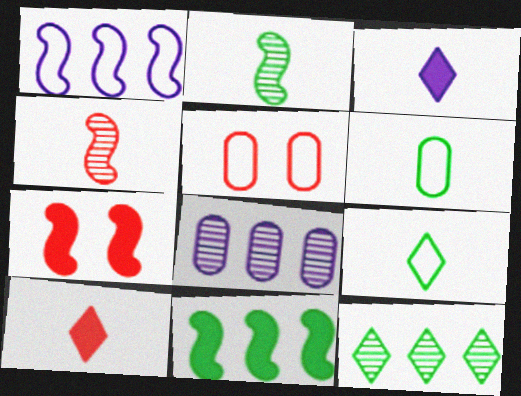[[1, 2, 7], 
[1, 5, 9], 
[3, 4, 6], 
[7, 8, 9]]